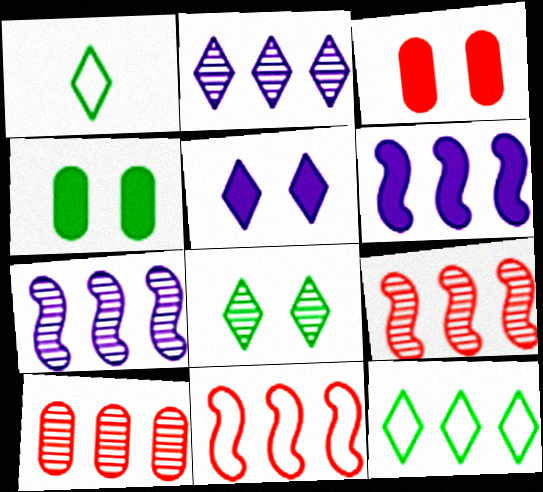[[1, 3, 7], 
[6, 10, 12]]